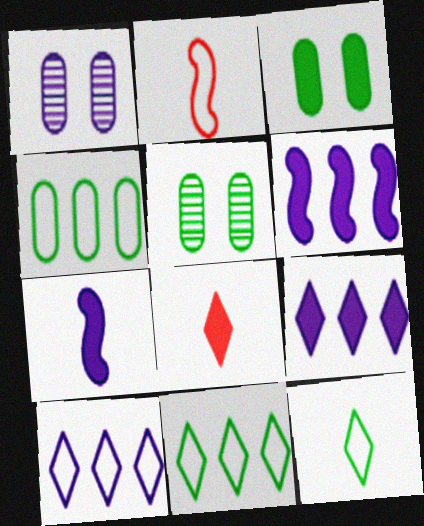[[1, 7, 10], 
[2, 5, 9], 
[3, 6, 8]]